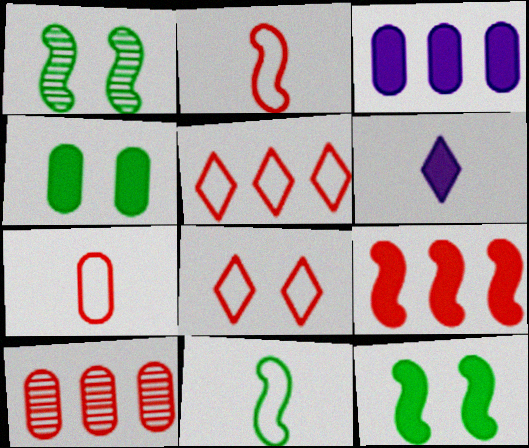[[4, 6, 9], 
[5, 9, 10]]